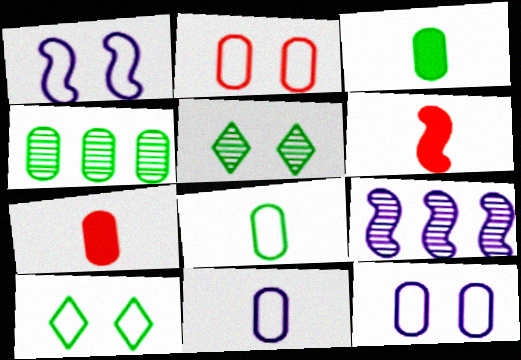[[1, 2, 10], 
[4, 7, 12], 
[7, 9, 10]]